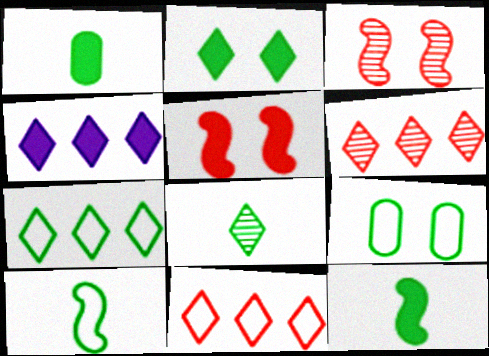[[1, 4, 5], 
[1, 8, 10], 
[2, 7, 8], 
[4, 6, 7], 
[7, 9, 10]]